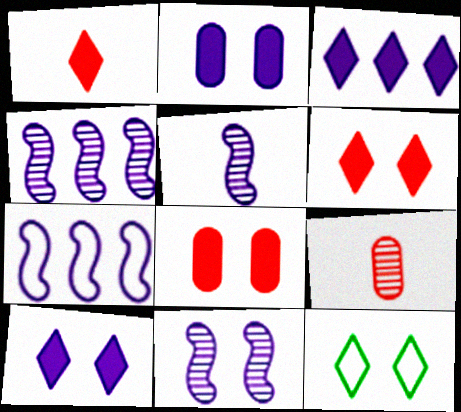[[4, 5, 11], 
[8, 11, 12]]